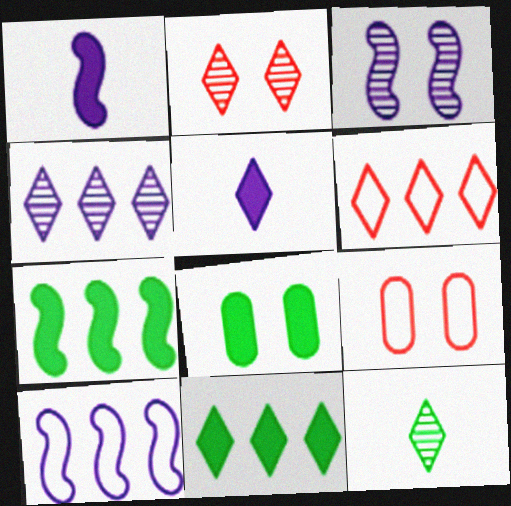[[1, 3, 10], 
[2, 4, 12], 
[4, 6, 11]]